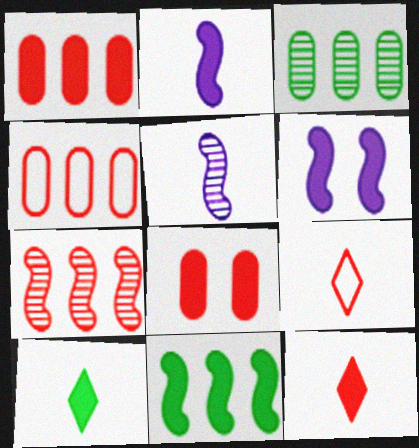[[1, 6, 10], 
[3, 6, 9], 
[7, 8, 9]]